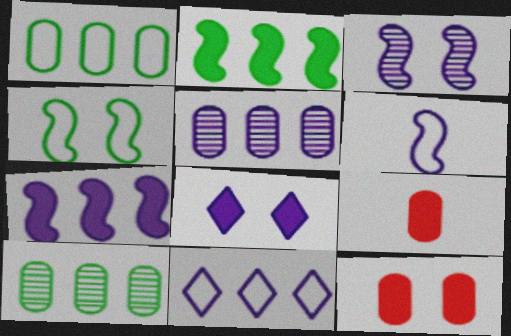[[2, 8, 9], 
[3, 6, 7], 
[5, 6, 8], 
[5, 7, 11]]